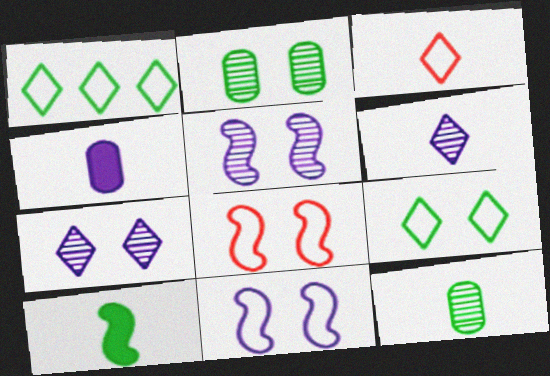[[1, 2, 10]]